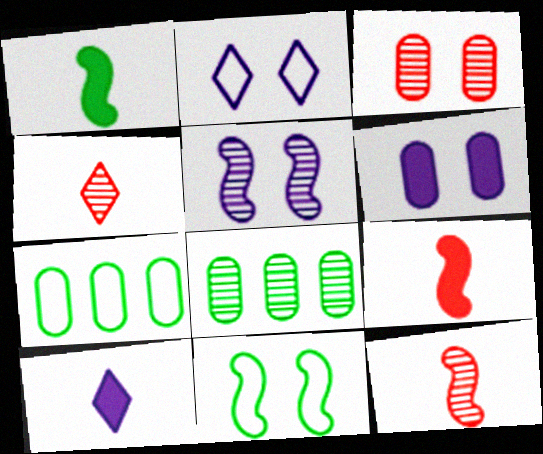[[2, 5, 6], 
[2, 8, 9], 
[4, 5, 8]]